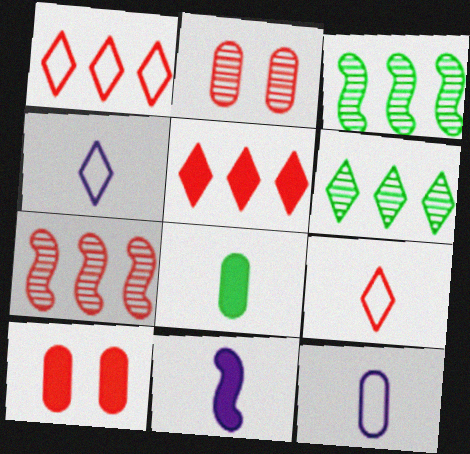[[3, 4, 10], 
[7, 9, 10]]